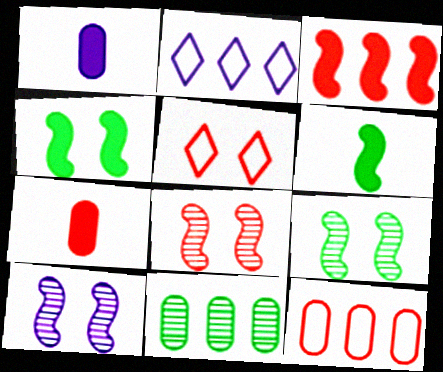[[1, 2, 10], 
[2, 3, 11], 
[2, 7, 9], 
[8, 9, 10]]